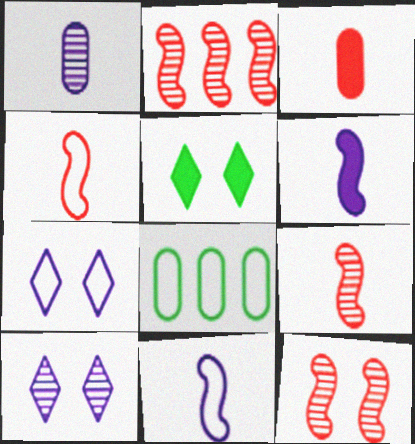[[2, 9, 12], 
[4, 7, 8]]